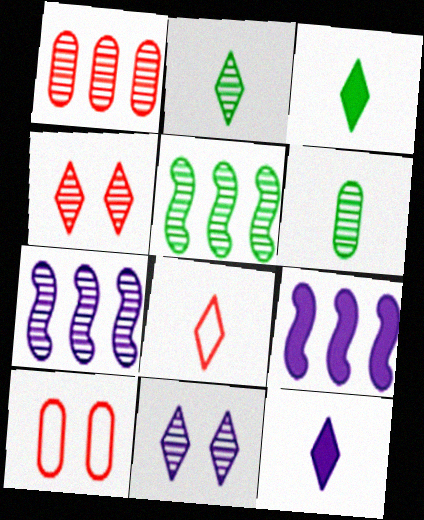[[2, 8, 12], 
[2, 9, 10], 
[3, 7, 10], 
[4, 6, 7], 
[5, 10, 12]]